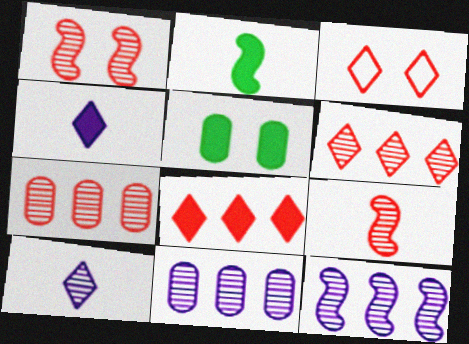[[2, 3, 11]]